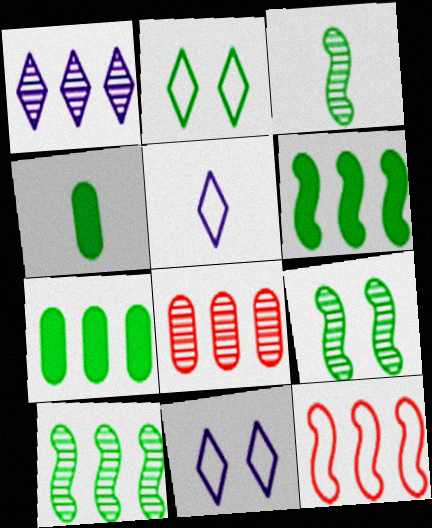[[1, 7, 12], 
[1, 8, 10], 
[2, 3, 7], 
[2, 4, 10], 
[3, 9, 10]]